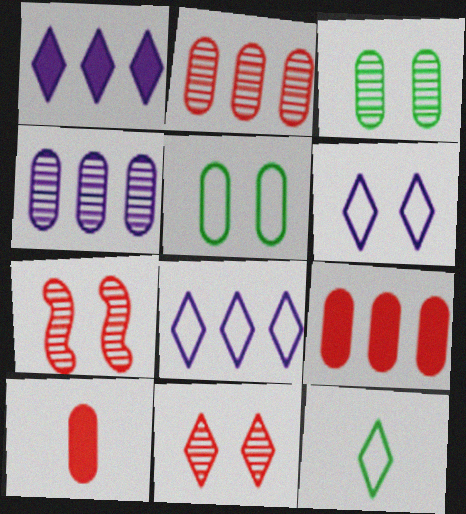[[1, 11, 12], 
[4, 5, 10]]